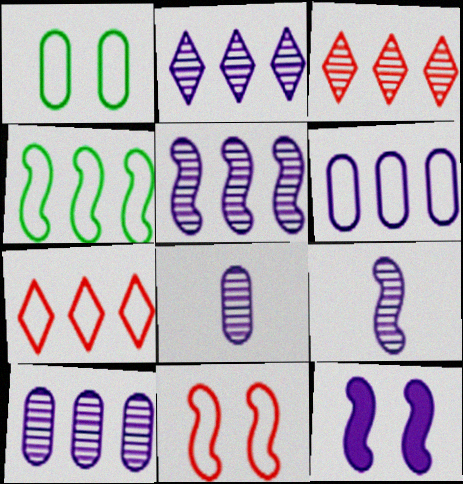[[2, 5, 10], 
[4, 6, 7]]